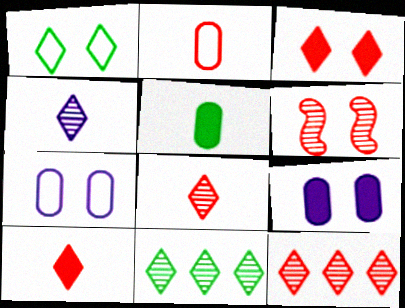[[1, 6, 9]]